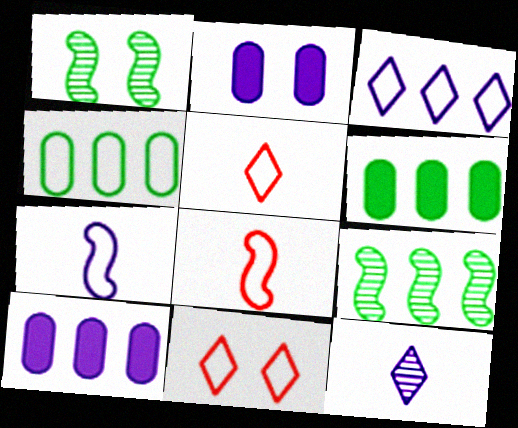[[1, 2, 11], 
[1, 5, 10], 
[2, 5, 9], 
[4, 7, 11]]